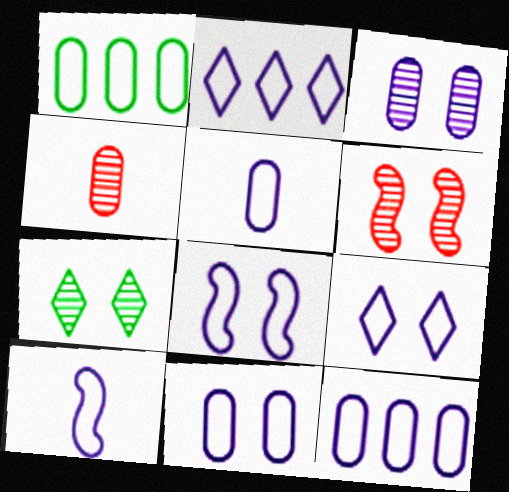[[2, 5, 8], 
[2, 10, 11], 
[3, 6, 7], 
[5, 11, 12], 
[8, 9, 11], 
[9, 10, 12]]